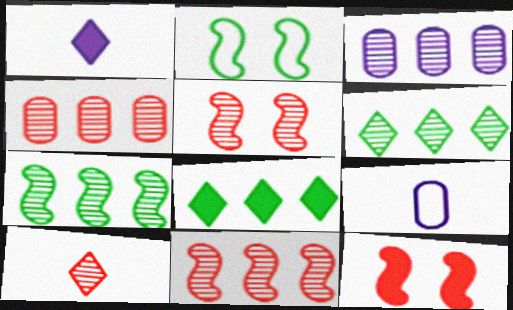[[1, 2, 4], 
[3, 6, 11], 
[4, 5, 10], 
[5, 8, 9], 
[6, 9, 12]]